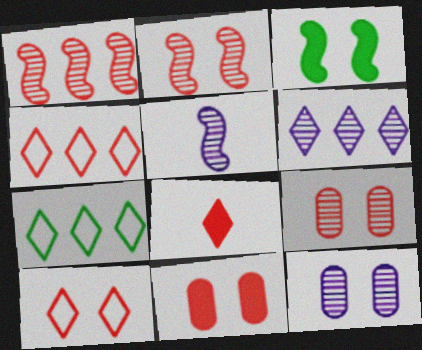[[2, 10, 11], 
[3, 10, 12], 
[5, 6, 12], 
[5, 7, 11]]